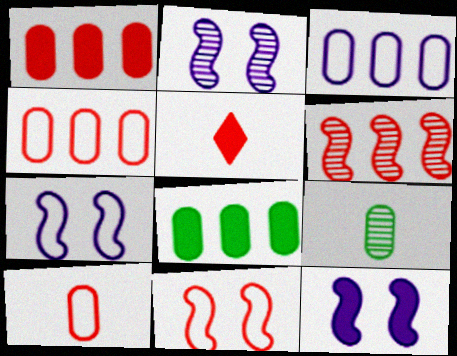[[2, 7, 12], 
[5, 8, 12]]